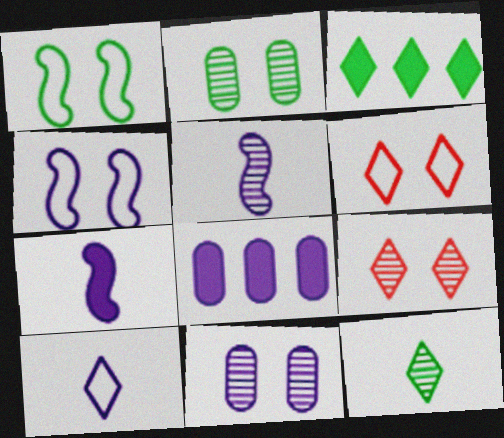[[3, 9, 10]]